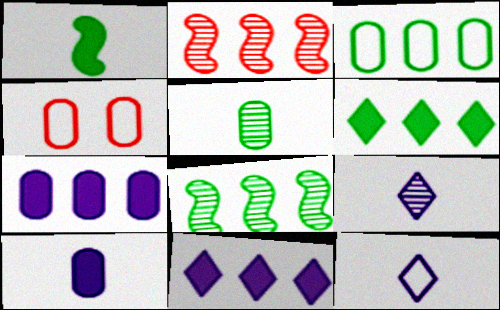[[2, 3, 11], 
[3, 6, 8], 
[4, 5, 7]]